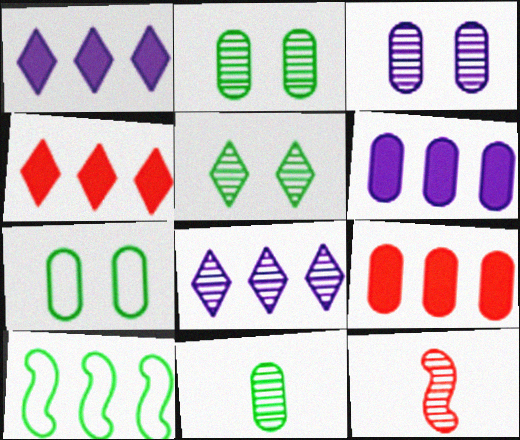[[1, 7, 12], 
[2, 8, 12], 
[8, 9, 10]]